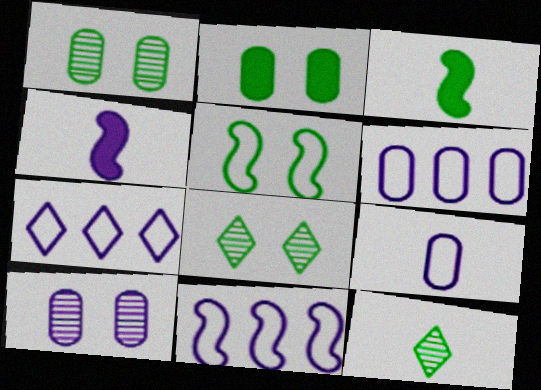[[2, 5, 8], 
[4, 7, 10], 
[6, 7, 11]]